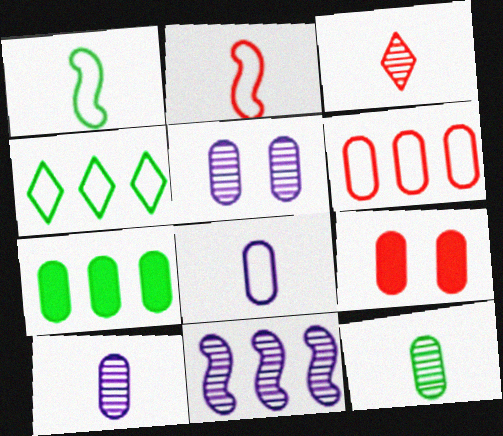[]